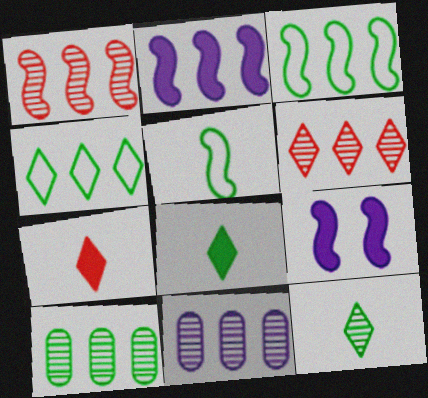[[1, 2, 3], 
[1, 5, 9]]